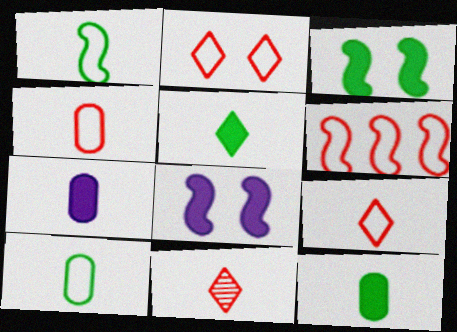[[1, 7, 11], 
[2, 4, 6]]